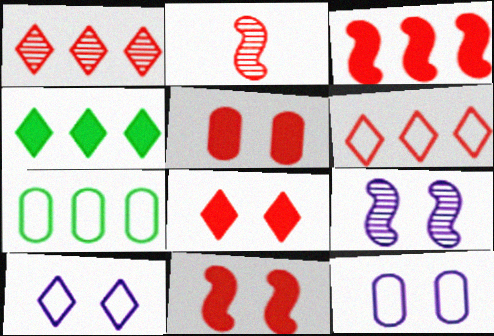[[2, 4, 12], 
[2, 5, 6], 
[5, 8, 11]]